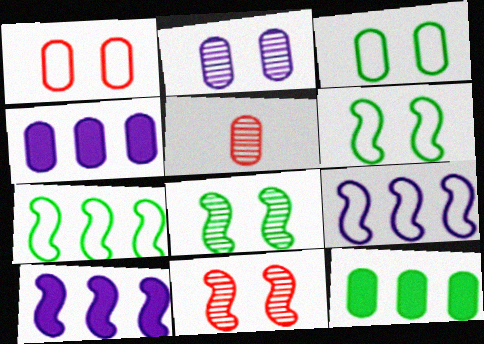[[3, 4, 5]]